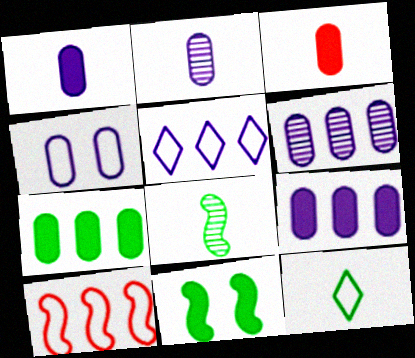[[1, 4, 6], 
[2, 4, 9], 
[4, 10, 12]]